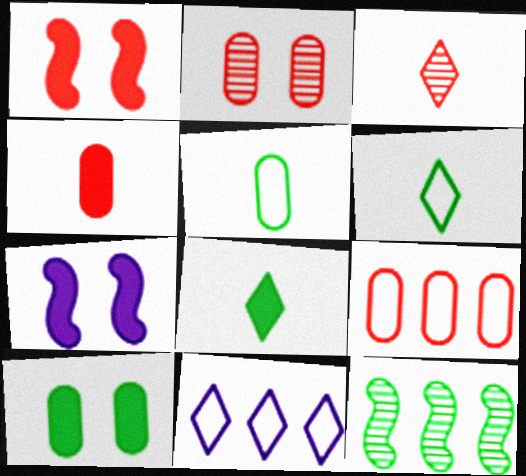[[1, 3, 9], 
[2, 4, 9], 
[6, 10, 12]]